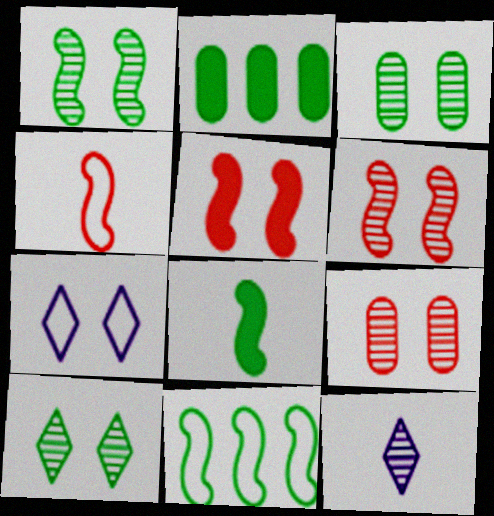[[1, 3, 10], 
[1, 8, 11], 
[3, 5, 7]]